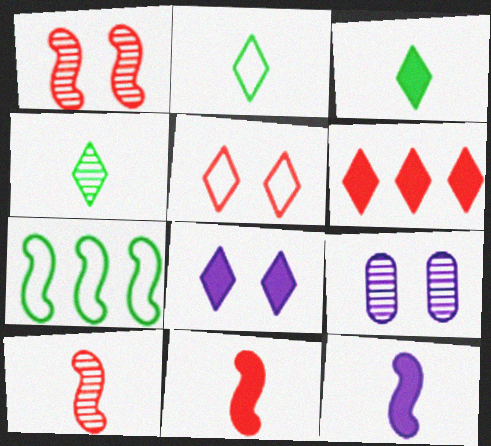[[1, 7, 12], 
[2, 3, 4], 
[3, 6, 8]]